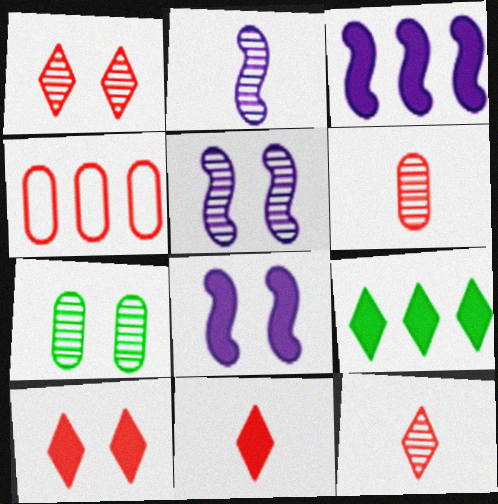[[1, 5, 7]]